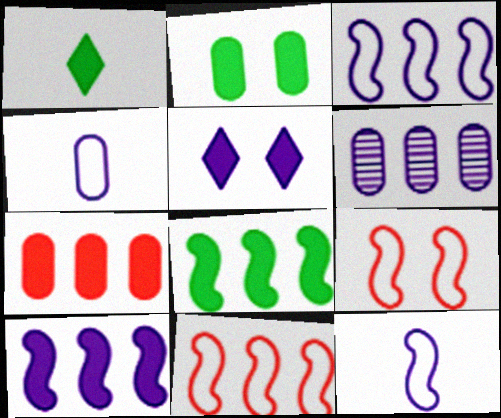[[1, 2, 8], 
[1, 6, 9], 
[5, 6, 12]]